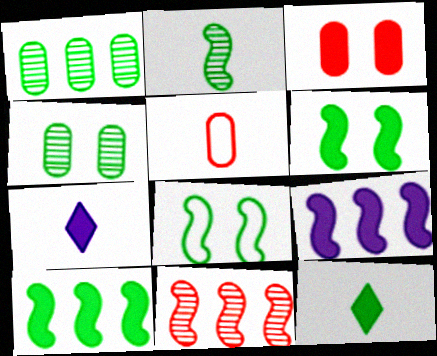[[1, 8, 12], 
[2, 5, 7], 
[2, 8, 10], 
[3, 7, 10], 
[3, 9, 12]]